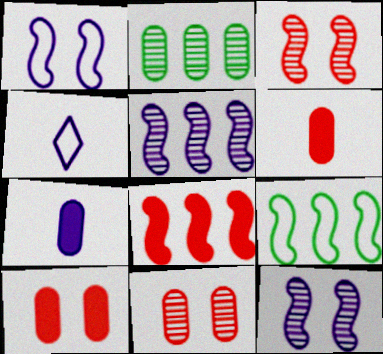[[5, 8, 9]]